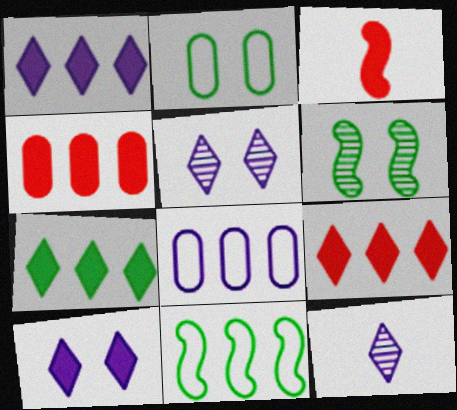[[1, 7, 9]]